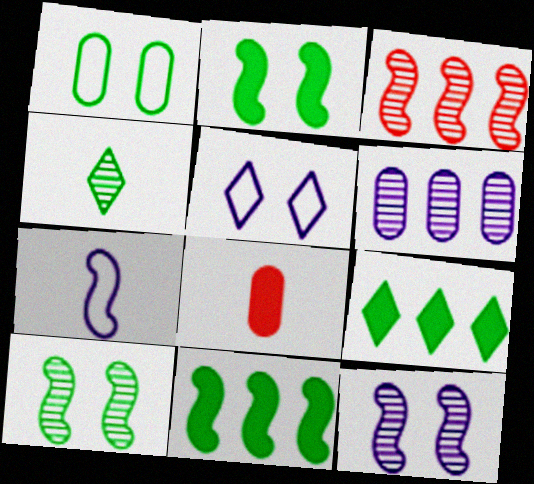[[1, 4, 11], 
[1, 6, 8], 
[2, 3, 7], 
[4, 7, 8]]